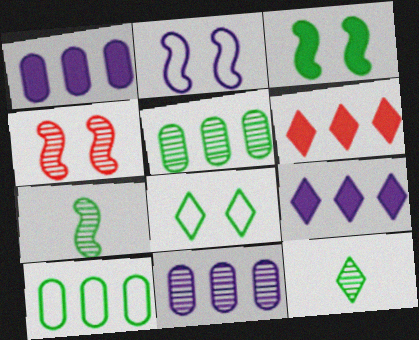[[2, 3, 4], 
[3, 10, 12], 
[4, 11, 12]]